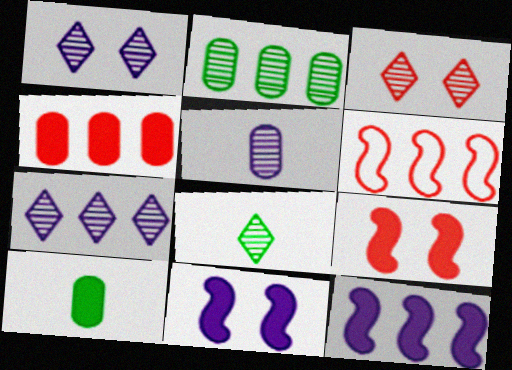[[1, 6, 10], 
[3, 7, 8]]